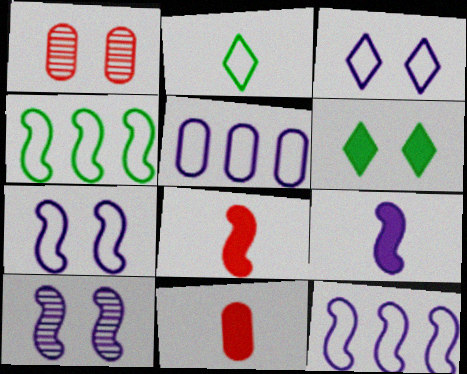[[1, 6, 7], 
[4, 8, 10], 
[9, 10, 12]]